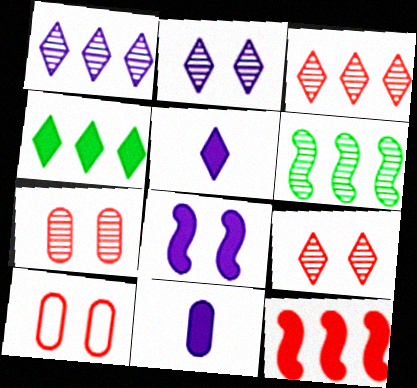[[5, 6, 10]]